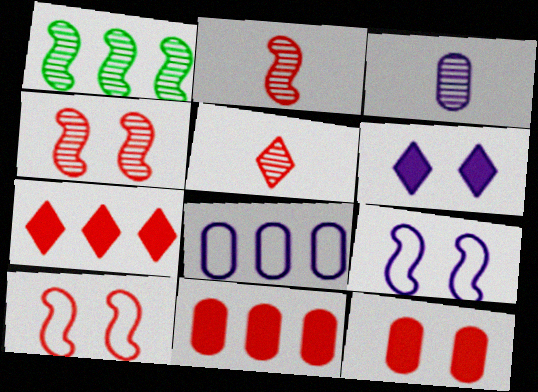[[1, 7, 8], 
[5, 10, 11]]